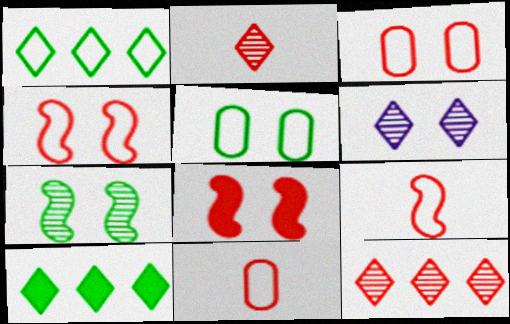[[5, 6, 8], 
[8, 11, 12]]